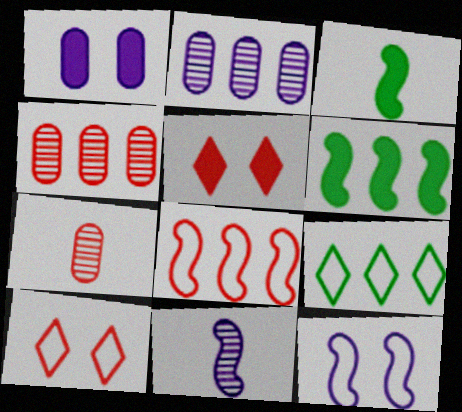[[2, 3, 10], 
[5, 7, 8]]